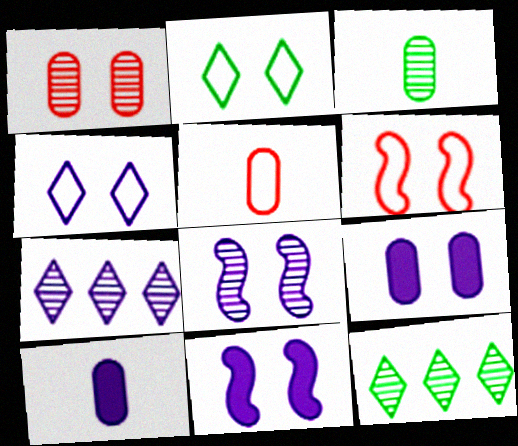[[1, 2, 11], 
[3, 5, 10], 
[4, 8, 9], 
[5, 11, 12], 
[6, 10, 12]]